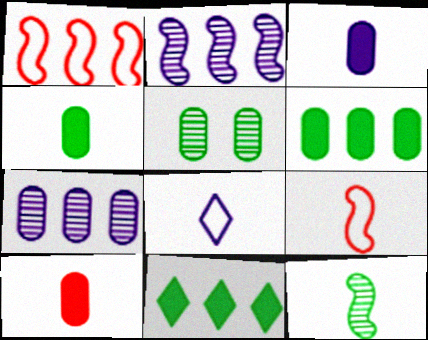[[1, 7, 11], 
[3, 4, 10], 
[8, 10, 12]]